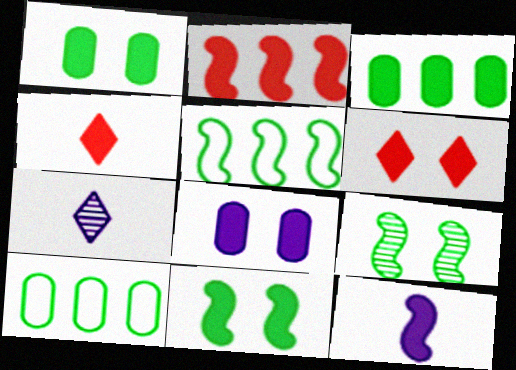[[2, 11, 12], 
[3, 6, 12], 
[6, 8, 11]]